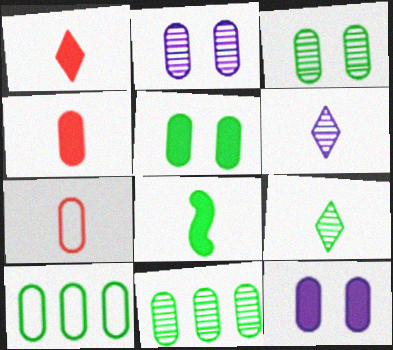[[2, 4, 10], 
[6, 7, 8], 
[7, 11, 12]]